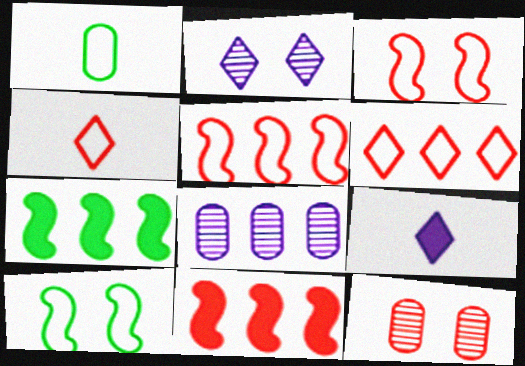[[1, 2, 11], 
[4, 11, 12], 
[6, 7, 8]]